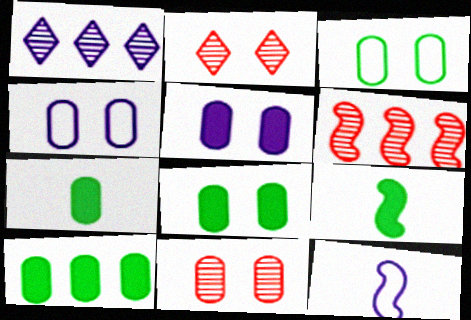[[1, 5, 12], 
[2, 10, 12], 
[3, 5, 11], 
[4, 8, 11], 
[7, 8, 10]]